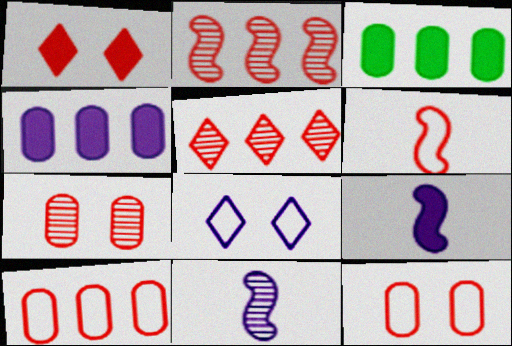[[1, 3, 9], 
[4, 8, 11]]